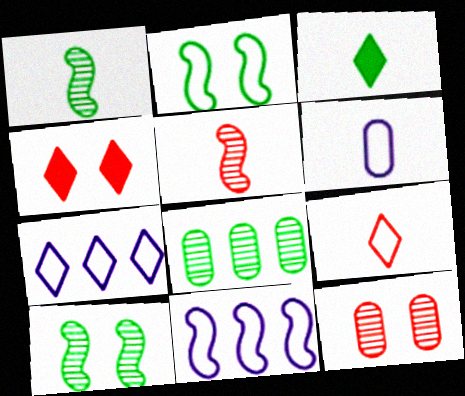[[2, 3, 8], 
[3, 5, 6], 
[3, 11, 12]]